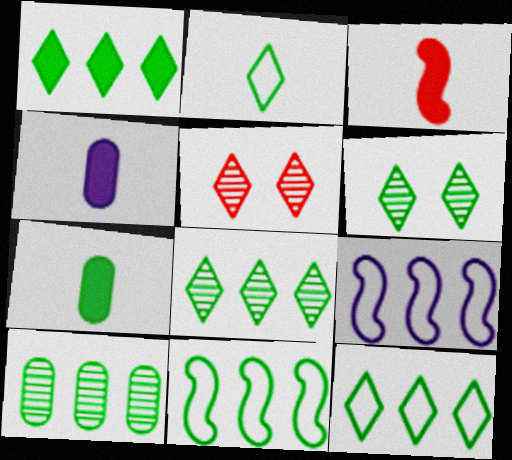[[1, 2, 6], 
[1, 8, 12], 
[1, 10, 11], 
[4, 5, 11], 
[5, 7, 9], 
[6, 7, 11]]